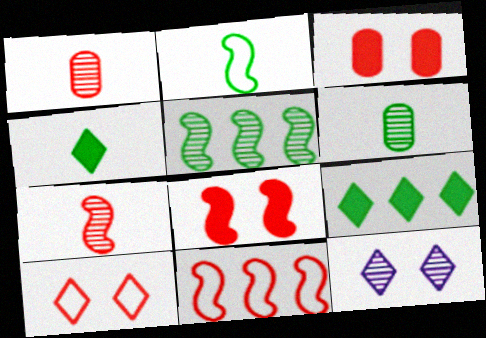[[1, 5, 12], 
[2, 4, 6], 
[7, 8, 11]]